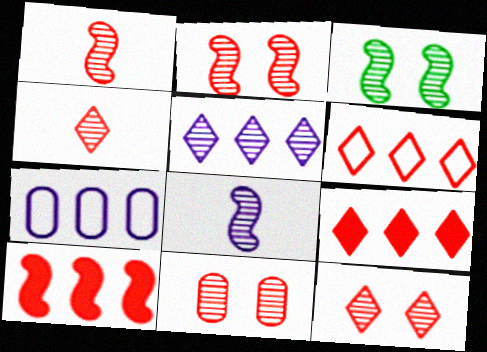[[2, 11, 12]]